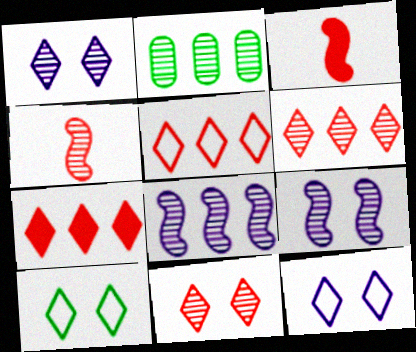[[1, 2, 4], 
[2, 3, 12], 
[2, 6, 8], 
[5, 6, 7]]